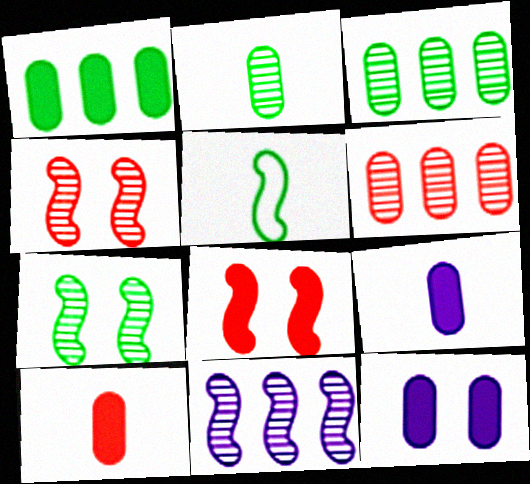[[1, 10, 12], 
[5, 8, 11]]